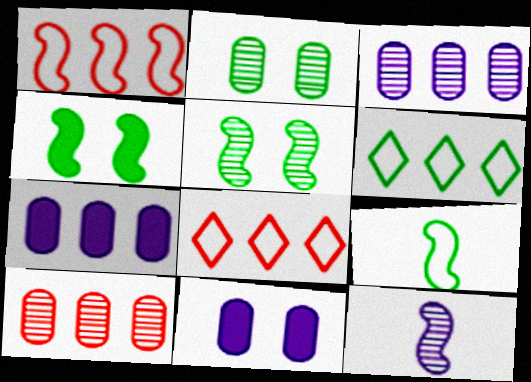[[1, 4, 12]]